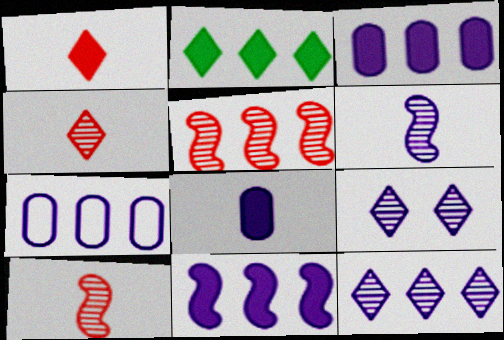[[2, 5, 7], 
[7, 11, 12]]